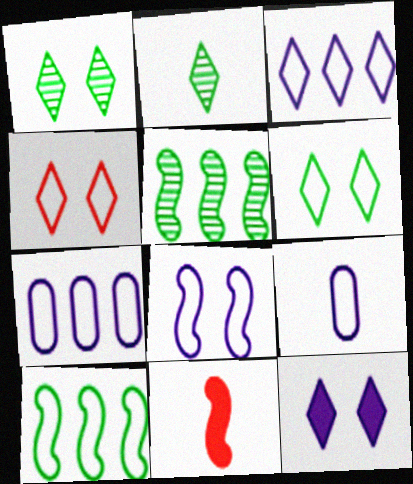[[1, 4, 12], 
[1, 7, 11], 
[2, 9, 11], 
[3, 8, 9], 
[4, 9, 10], 
[5, 8, 11]]